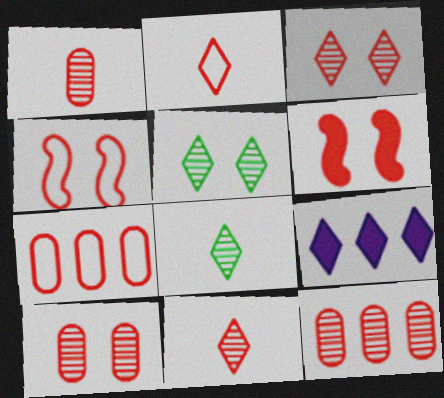[[1, 10, 12], 
[2, 4, 7], 
[2, 5, 9], 
[2, 6, 12], 
[6, 7, 11]]